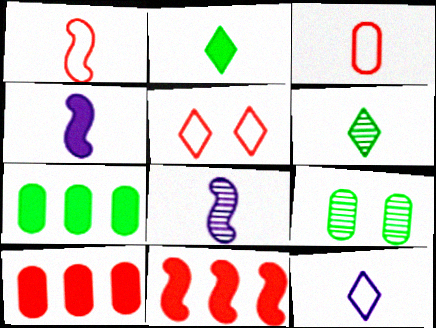[[2, 3, 8], 
[3, 4, 6], 
[5, 7, 8], 
[9, 11, 12]]